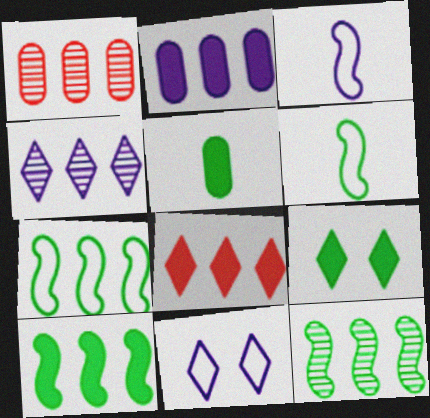[[1, 3, 9], 
[1, 4, 12], 
[2, 8, 10], 
[5, 9, 10], 
[7, 10, 12]]